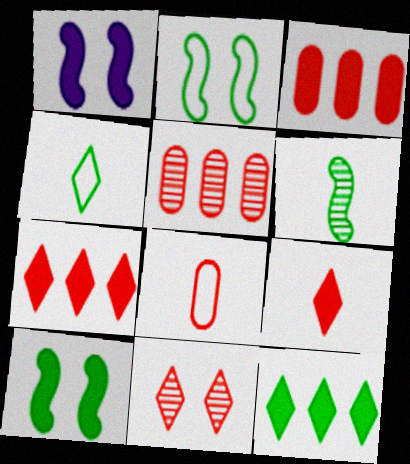[[1, 4, 5]]